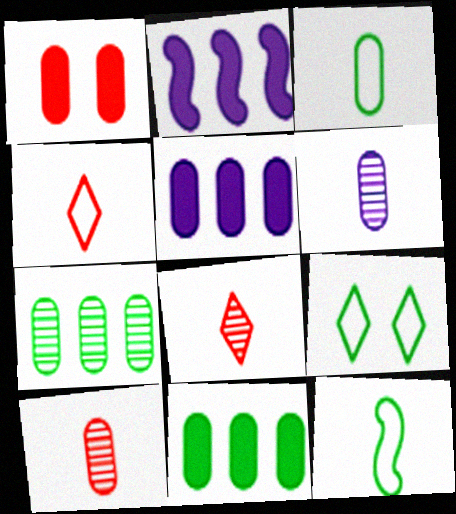[[2, 9, 10]]